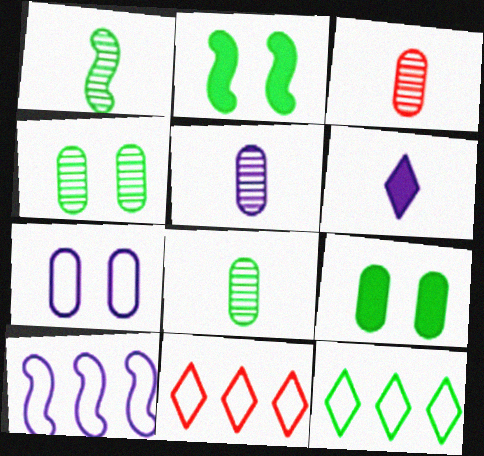[[1, 9, 12], 
[2, 5, 11], 
[2, 8, 12], 
[3, 5, 8]]